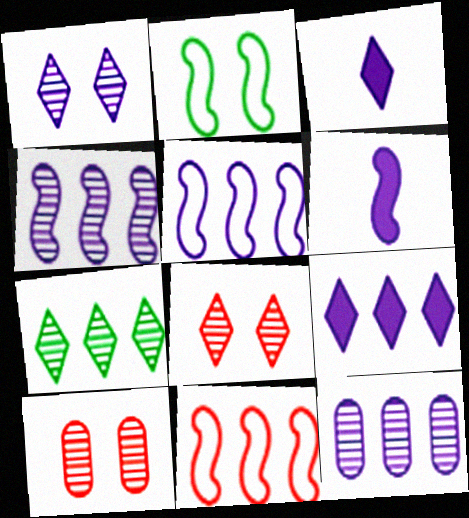[[5, 9, 12]]